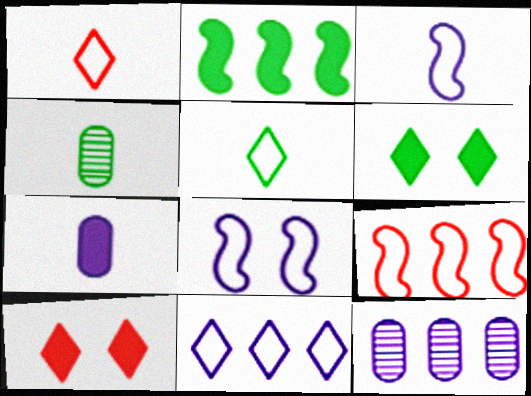[[2, 7, 10]]